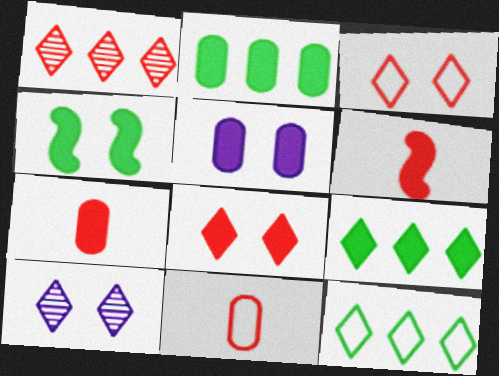[[2, 5, 7], 
[4, 5, 8], 
[5, 6, 9]]